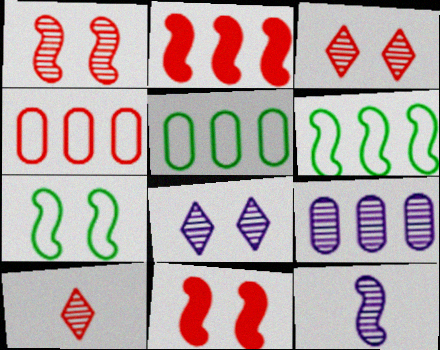[[2, 7, 12], 
[4, 10, 11], 
[6, 11, 12], 
[8, 9, 12]]